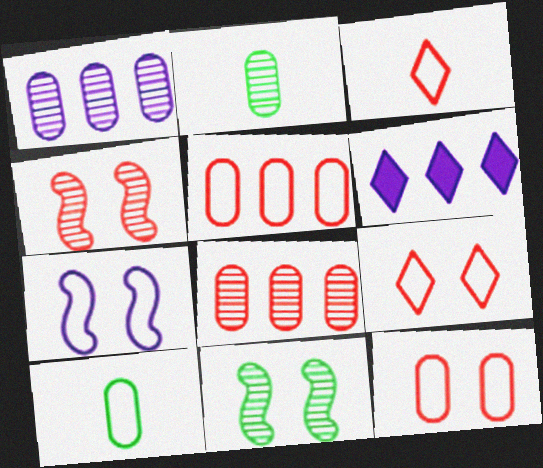[[4, 6, 10]]